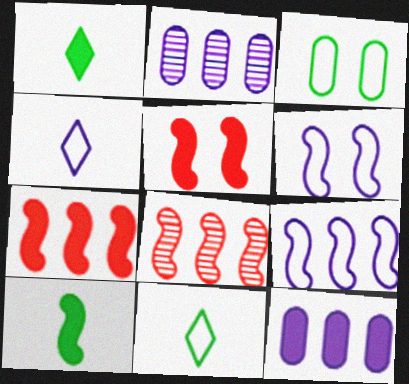[[1, 5, 12], 
[2, 5, 11], 
[6, 8, 10]]